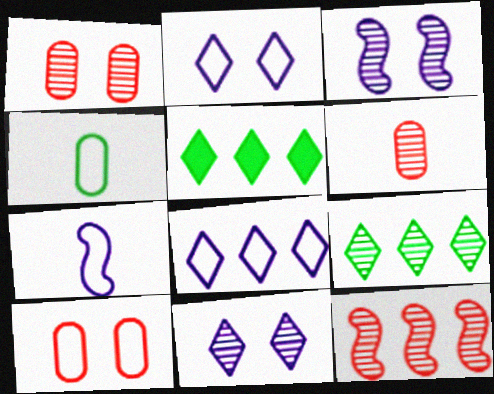[[1, 5, 7], 
[3, 6, 9]]